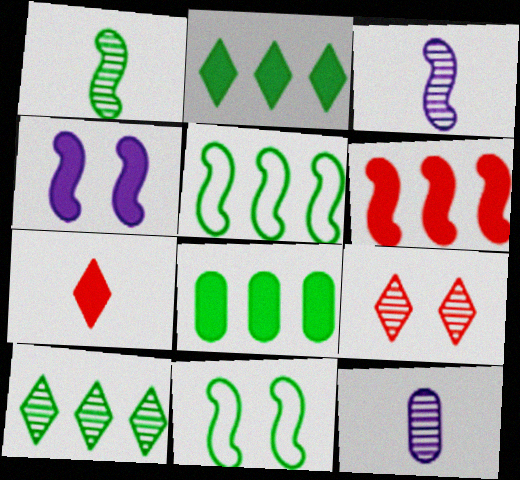[[3, 6, 11], 
[4, 7, 8], 
[5, 8, 10]]